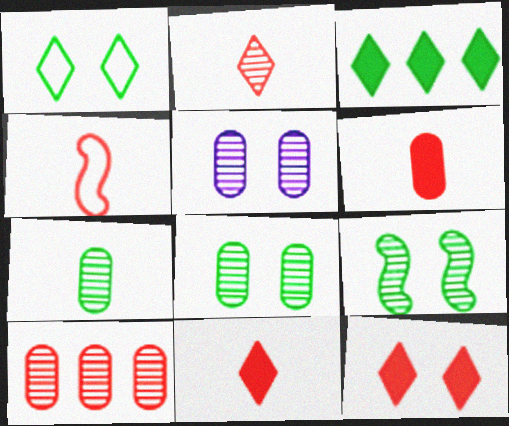[[2, 4, 6], 
[3, 4, 5], 
[4, 10, 12], 
[5, 7, 10]]